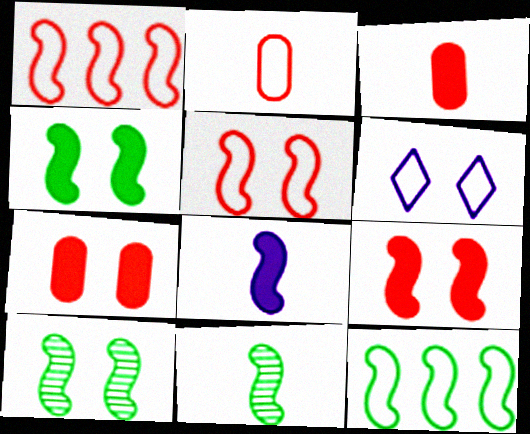[[1, 8, 10], 
[2, 6, 12], 
[4, 11, 12], 
[6, 7, 10]]